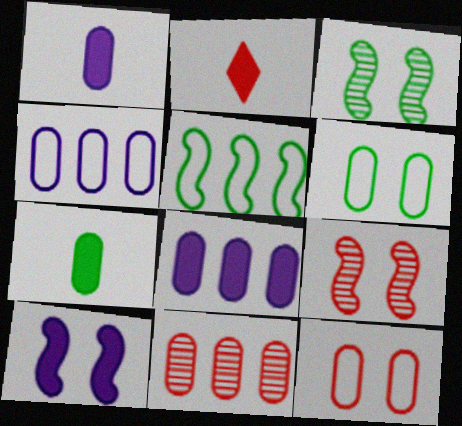[[1, 6, 11], 
[2, 3, 4]]